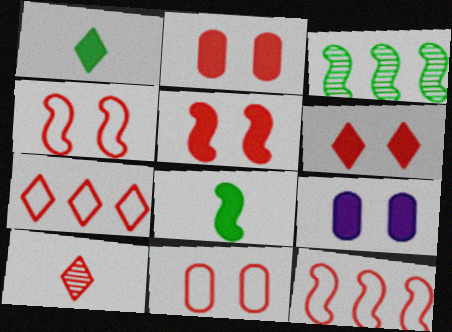[[2, 5, 6], 
[2, 10, 12], 
[6, 7, 10]]